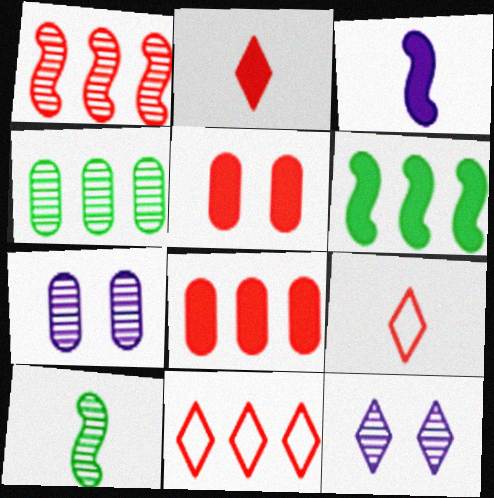[[1, 5, 9], 
[1, 8, 11], 
[6, 7, 9]]